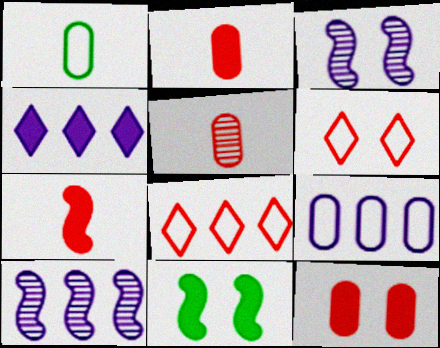[[2, 4, 11], 
[4, 9, 10]]